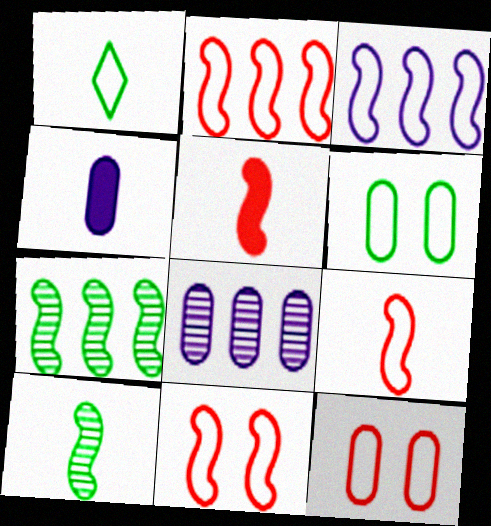[[1, 3, 12], 
[2, 9, 11]]